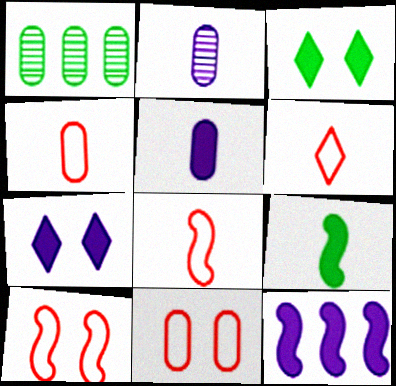[[1, 5, 11], 
[1, 7, 8], 
[2, 6, 9], 
[4, 6, 8], 
[5, 7, 12]]